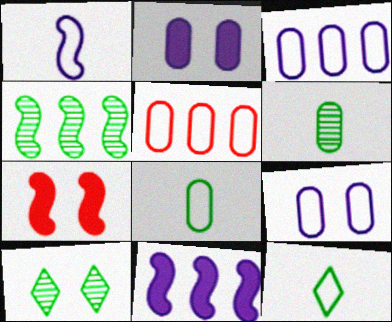[[1, 4, 7], 
[2, 5, 6], 
[4, 6, 10], 
[5, 8, 9], 
[7, 9, 10]]